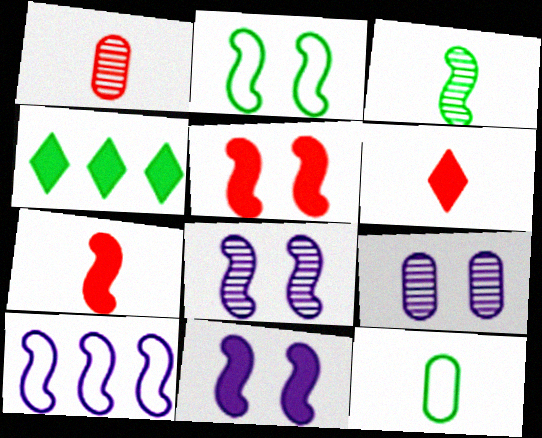[[2, 5, 8], 
[3, 5, 10]]